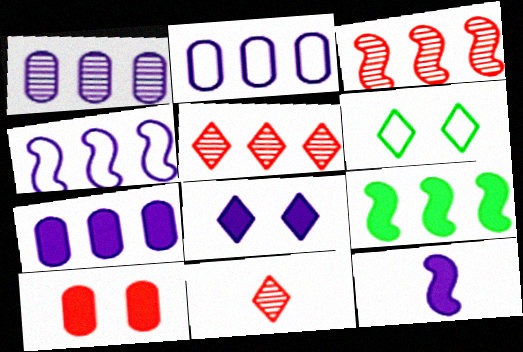[[1, 2, 7], 
[2, 5, 9], 
[3, 4, 9], 
[7, 8, 12]]